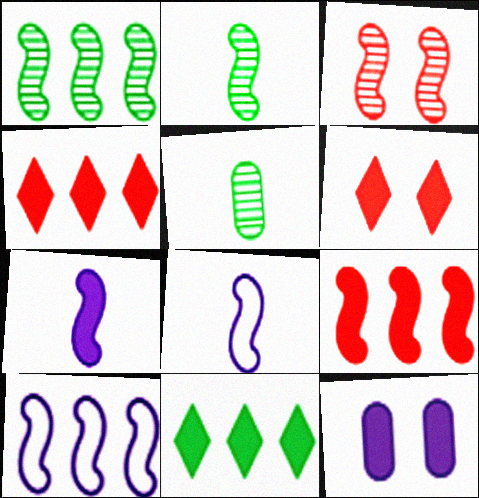[[1, 9, 10], 
[5, 6, 10]]